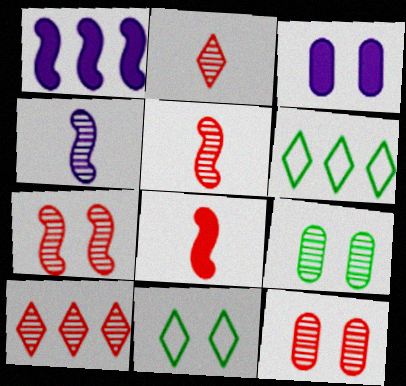[[3, 5, 6], 
[3, 7, 11], 
[4, 9, 10], 
[5, 10, 12]]